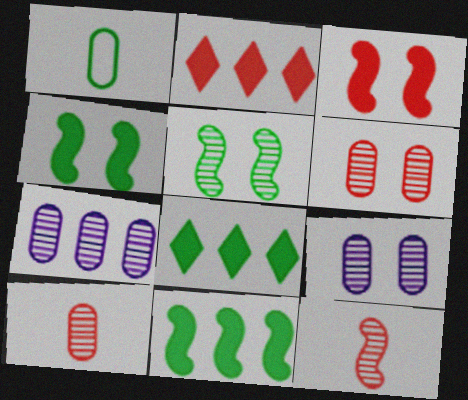[[1, 5, 8]]